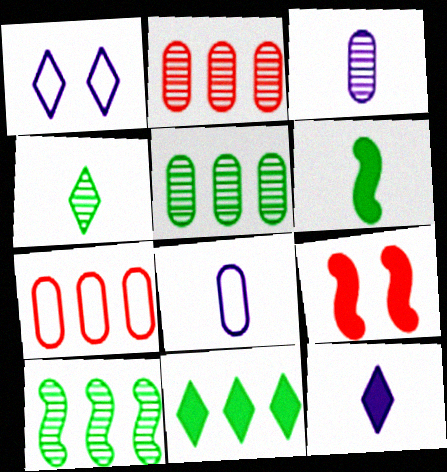[[1, 2, 6]]